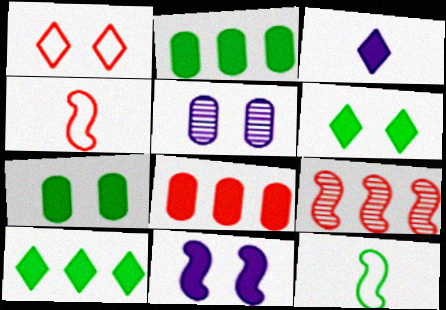[[4, 5, 10], 
[9, 11, 12]]